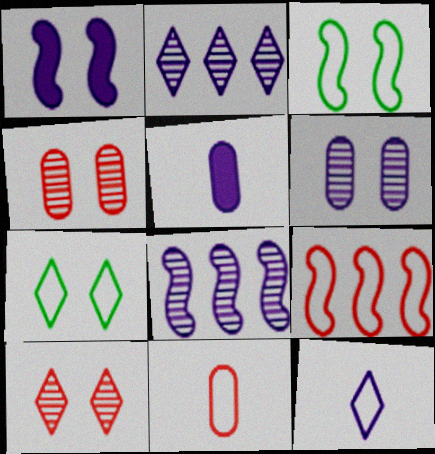[[1, 4, 7]]